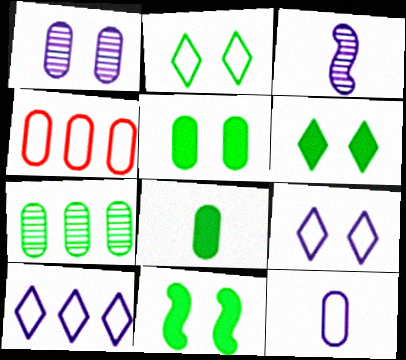[[1, 4, 8], 
[3, 4, 6], 
[5, 6, 11]]